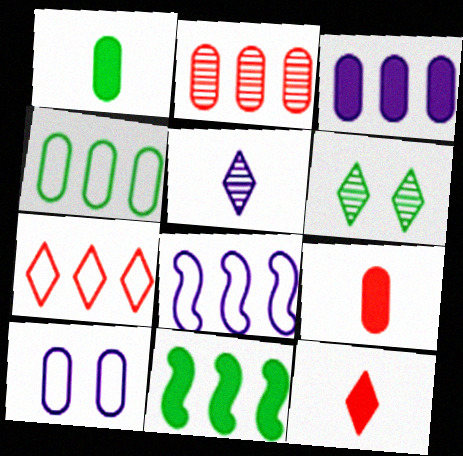[[1, 2, 10], 
[2, 3, 4], 
[4, 7, 8], 
[6, 8, 9]]